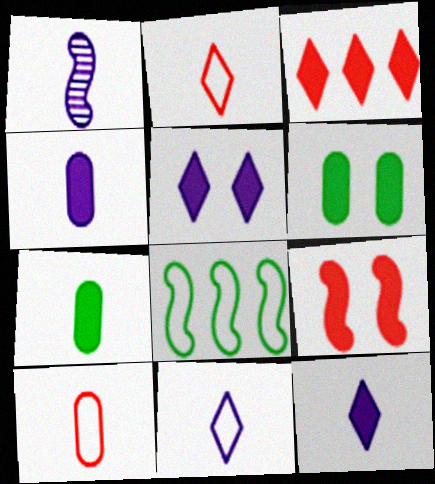[[1, 2, 7], 
[1, 4, 11], 
[1, 8, 9], 
[5, 6, 9]]